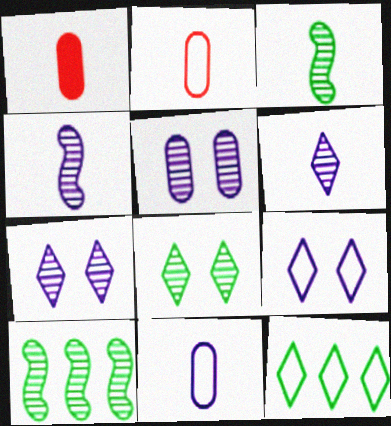[[1, 9, 10]]